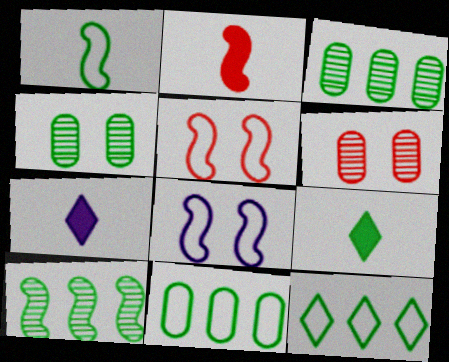[[2, 8, 10], 
[3, 5, 7]]